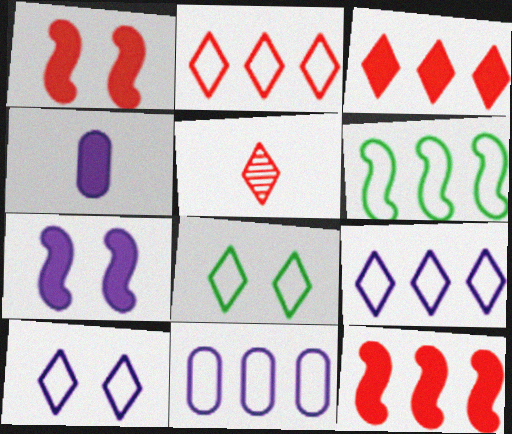[[2, 6, 11]]